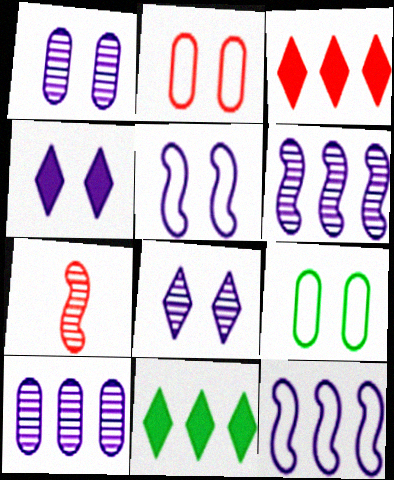[[1, 4, 5], 
[2, 3, 7]]